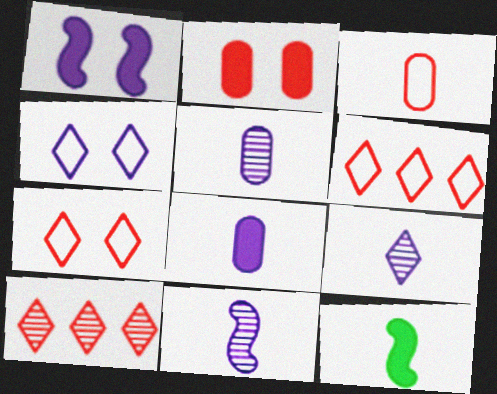[[3, 9, 12], 
[5, 9, 11]]